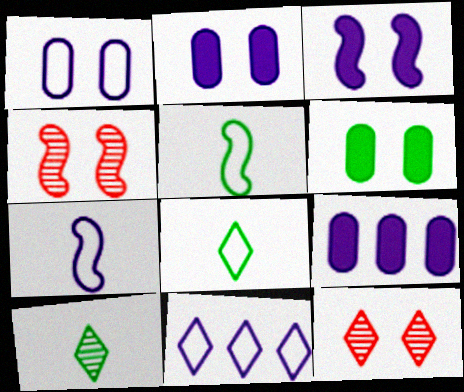[[1, 7, 11], 
[4, 8, 9], 
[5, 9, 12]]